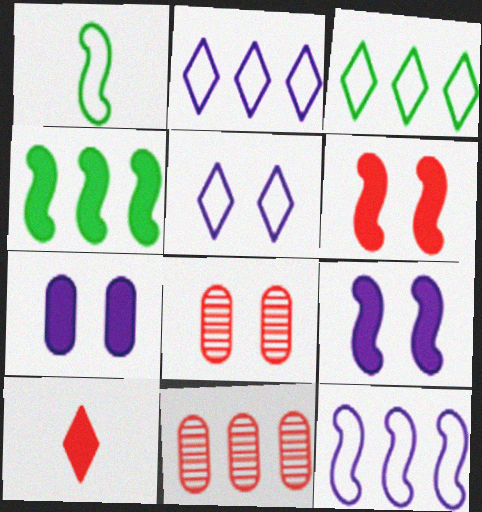[[2, 4, 11], 
[4, 7, 10]]